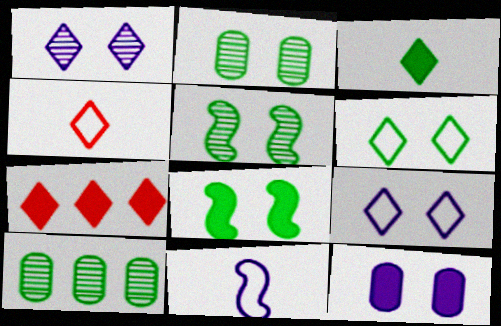[[2, 6, 8], 
[2, 7, 11]]